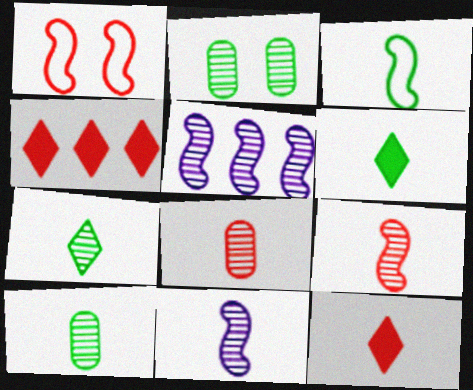[[1, 4, 8], 
[3, 6, 10], 
[7, 8, 11]]